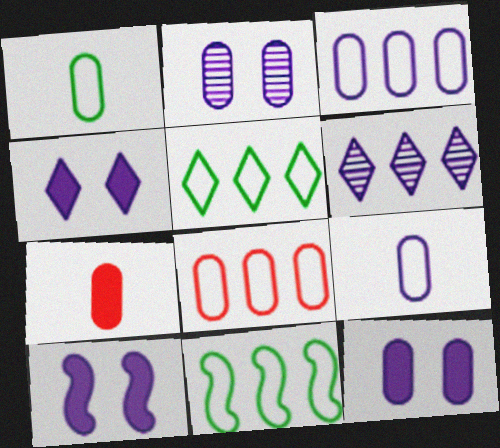[[4, 10, 12], 
[6, 9, 10]]